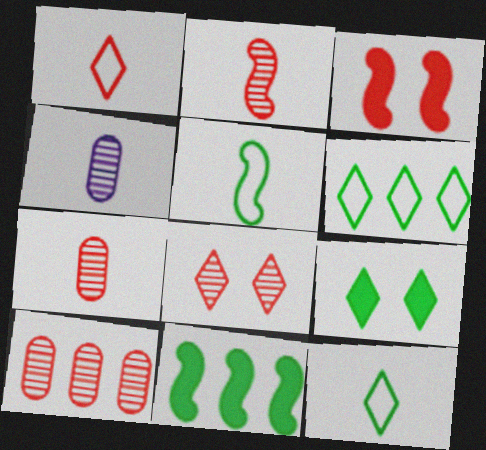[[1, 3, 10], 
[2, 8, 10], 
[3, 4, 6]]